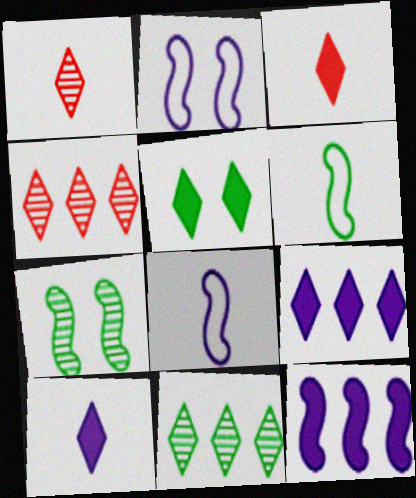[[3, 5, 9]]